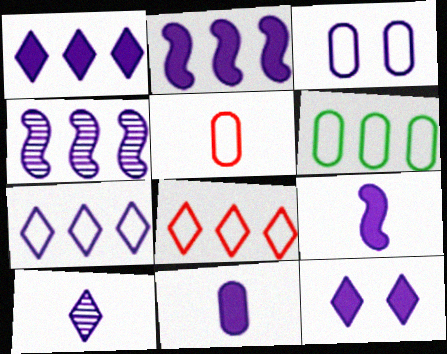[[2, 3, 10], 
[2, 11, 12], 
[3, 5, 6], 
[7, 10, 12]]